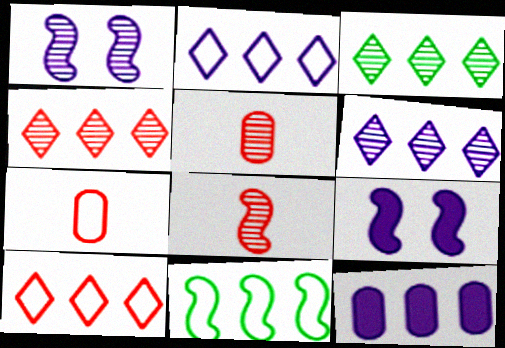[[1, 3, 5], 
[3, 4, 6], 
[3, 7, 9], 
[4, 11, 12], 
[8, 9, 11]]